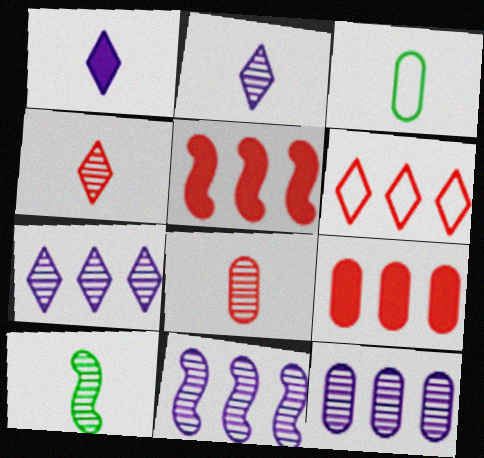[[2, 8, 10], 
[7, 11, 12]]